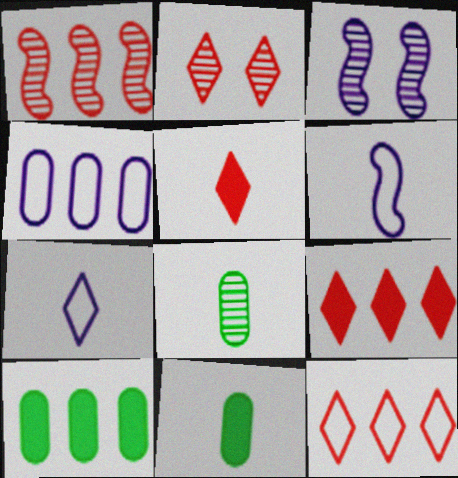[[2, 5, 12], 
[2, 6, 10], 
[3, 11, 12], 
[5, 6, 8]]